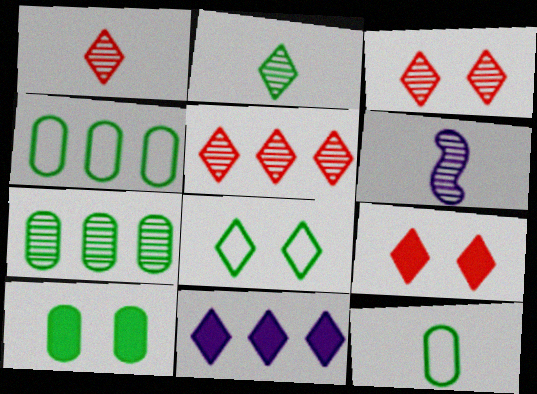[[1, 3, 5], 
[1, 8, 11], 
[3, 6, 7], 
[4, 6, 9], 
[7, 10, 12]]